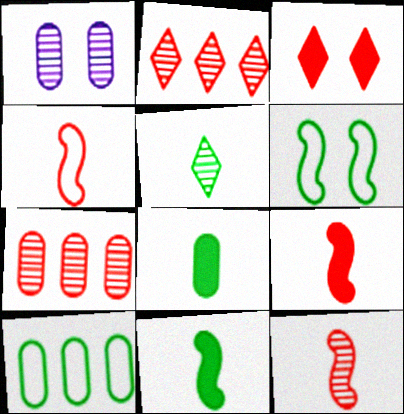[[1, 3, 6], 
[3, 4, 7], 
[4, 9, 12]]